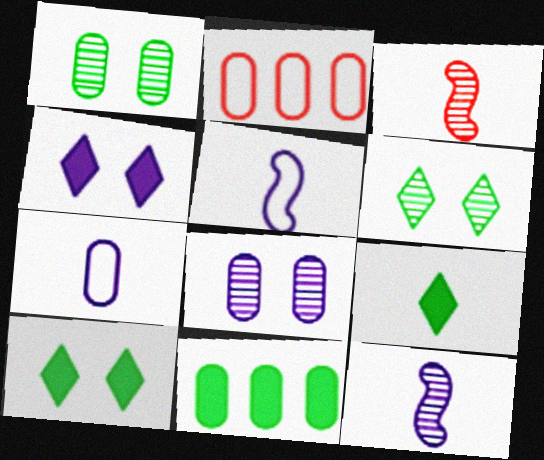[[2, 10, 12], 
[3, 7, 9]]